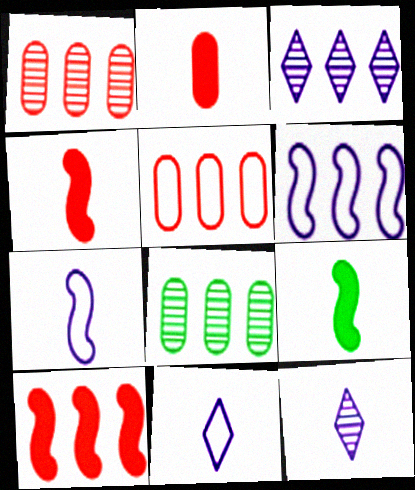[]